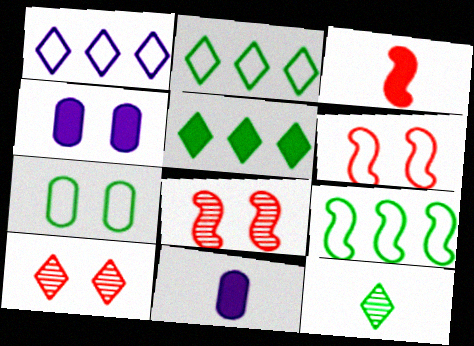[[2, 8, 11], 
[3, 4, 5], 
[9, 10, 11]]